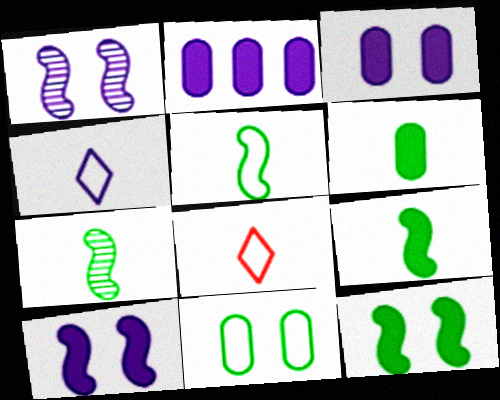[[1, 2, 4], 
[5, 7, 9]]